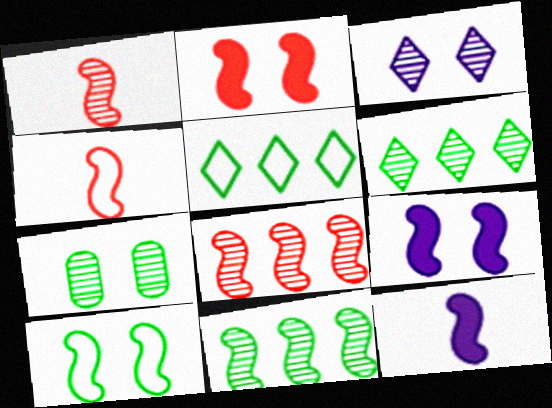[[2, 4, 8], 
[4, 9, 11], 
[8, 10, 12]]